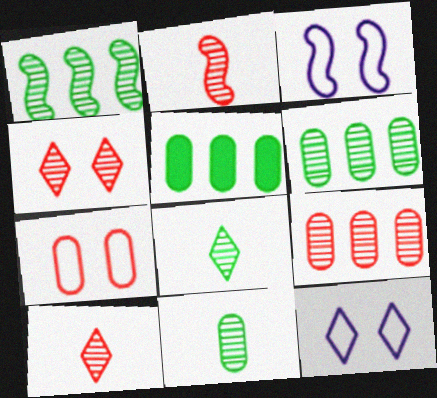[[2, 4, 9], 
[2, 5, 12], 
[3, 5, 10]]